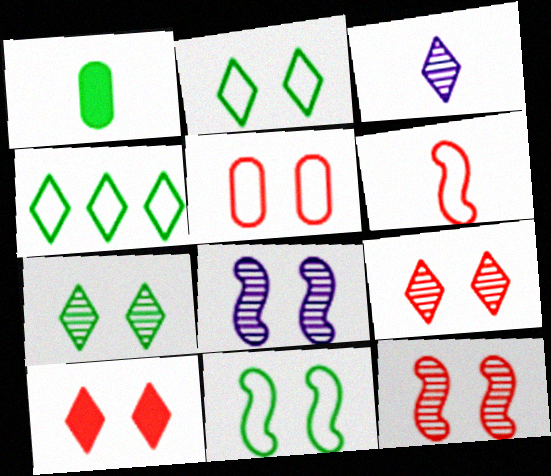[[1, 3, 6], 
[3, 4, 10], 
[5, 10, 12]]